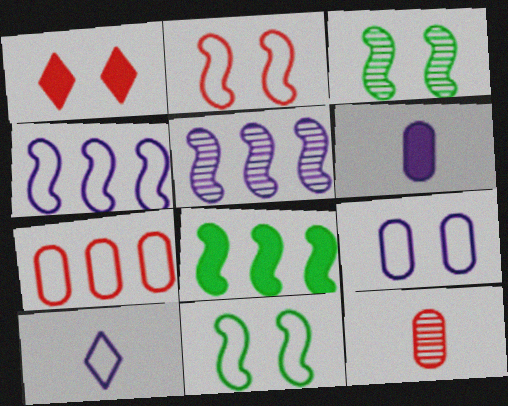[[1, 3, 9], 
[1, 6, 8], 
[4, 9, 10], 
[7, 10, 11]]